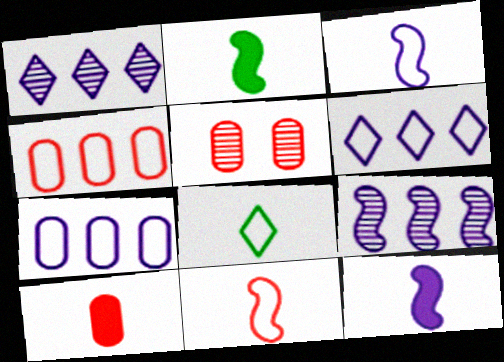[[2, 5, 6], 
[4, 5, 10]]